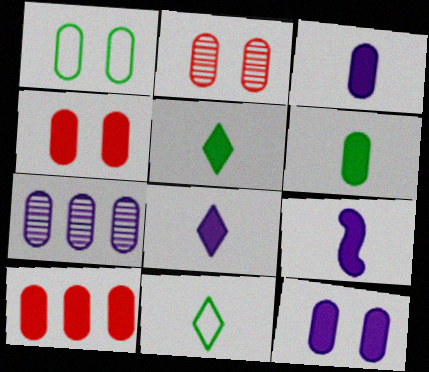[[1, 2, 12], 
[3, 8, 9], 
[6, 10, 12]]